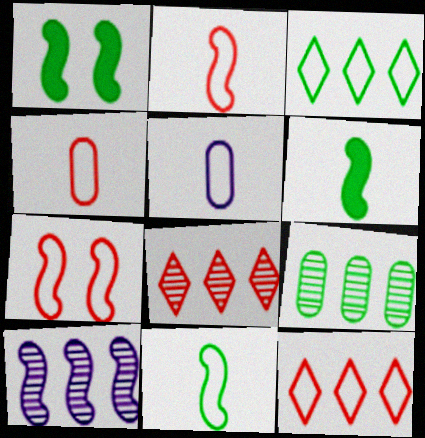[[1, 2, 10], 
[1, 5, 8], 
[3, 5, 7], 
[4, 7, 12], 
[6, 7, 10], 
[8, 9, 10]]